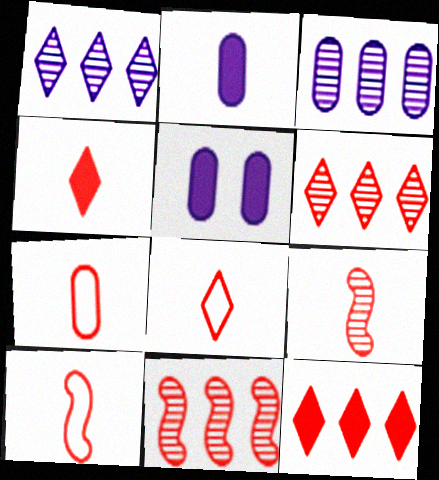[[4, 7, 9], 
[7, 8, 10]]